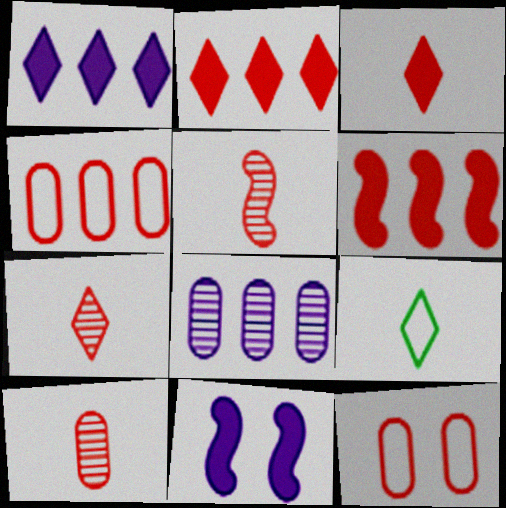[[2, 5, 12], 
[5, 7, 10], 
[6, 7, 12]]